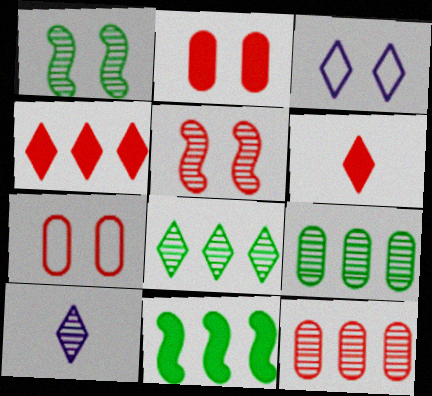[[1, 2, 3], 
[1, 10, 12], 
[3, 6, 8], 
[5, 9, 10], 
[7, 10, 11]]